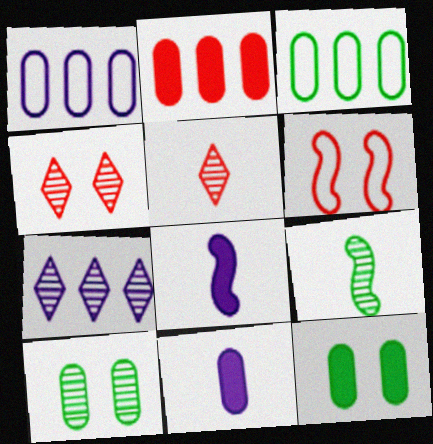[[2, 5, 6], 
[2, 11, 12], 
[3, 4, 8]]